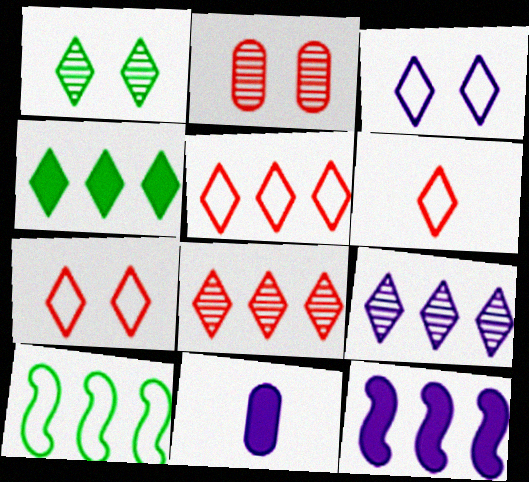[[4, 5, 9], 
[5, 6, 7]]